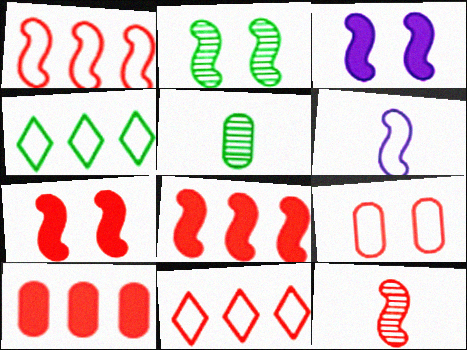[[1, 7, 12], 
[2, 6, 8], 
[3, 5, 11], 
[4, 6, 9]]